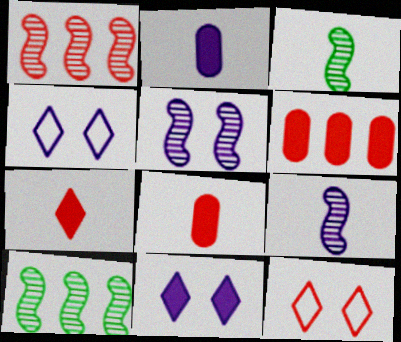[[1, 3, 5], 
[1, 8, 12], 
[2, 10, 12], 
[3, 4, 6], 
[4, 8, 10]]